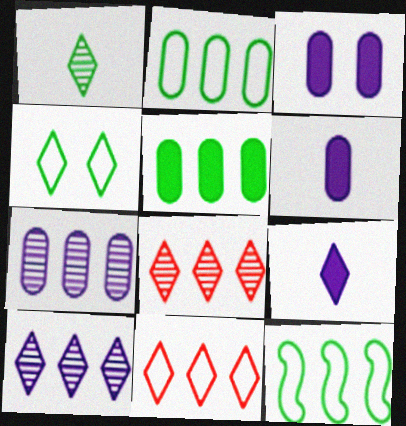[[4, 8, 9]]